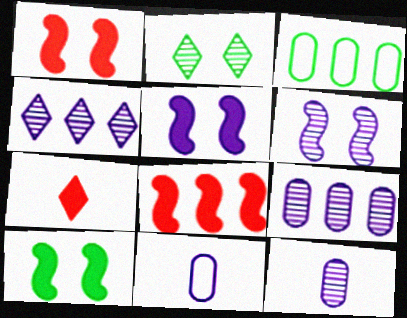[[1, 5, 10], 
[2, 8, 11], 
[3, 4, 8], 
[3, 6, 7], 
[4, 5, 11], 
[4, 6, 12]]